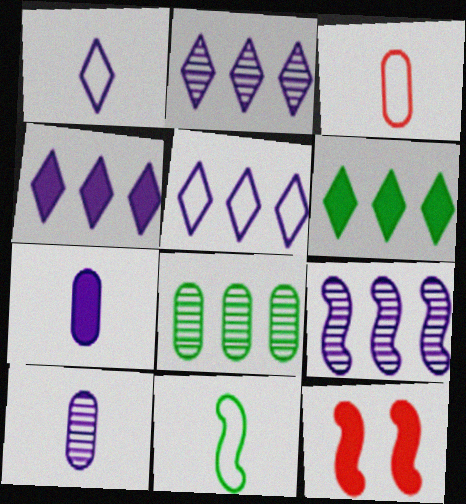[[1, 3, 11], 
[1, 8, 12], 
[2, 4, 5], 
[6, 7, 12], 
[9, 11, 12]]